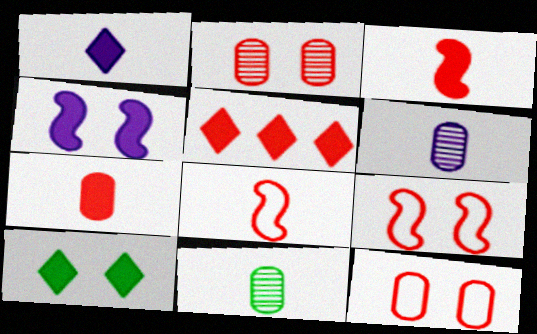[[1, 5, 10], 
[1, 8, 11], 
[2, 5, 8]]